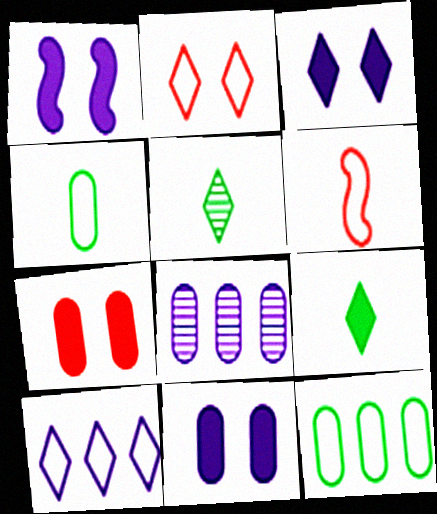[[1, 3, 11], 
[4, 7, 8]]